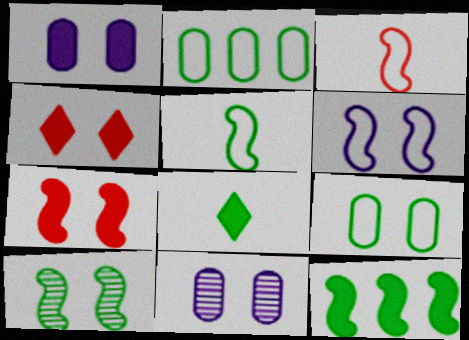[[2, 8, 10], 
[5, 10, 12], 
[6, 7, 10]]